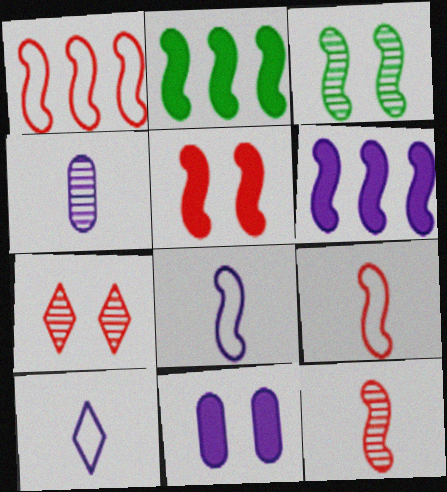[[1, 5, 12], 
[3, 6, 9]]